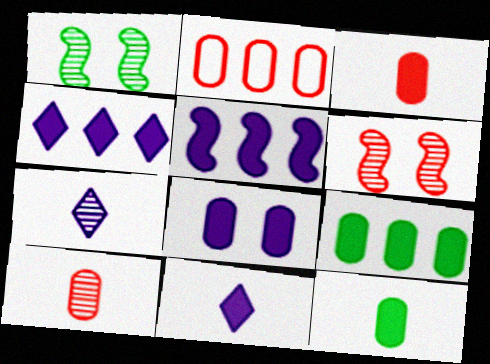[[1, 2, 11], 
[3, 8, 9], 
[5, 8, 11]]